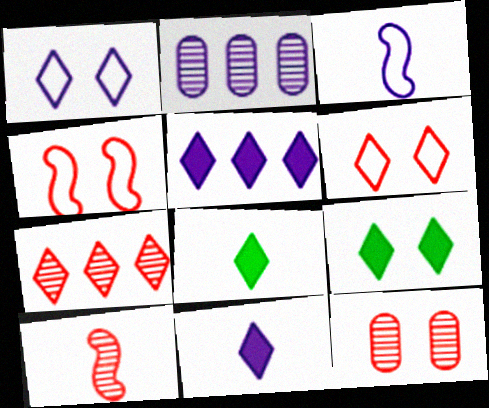[[1, 7, 8], 
[2, 4, 8], 
[7, 10, 12]]